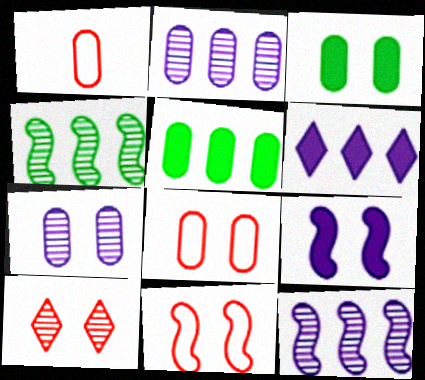[[1, 2, 3], 
[1, 5, 7], 
[3, 7, 8]]